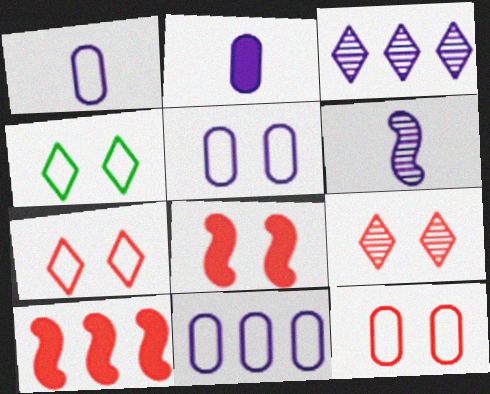[[1, 5, 11], 
[8, 9, 12]]